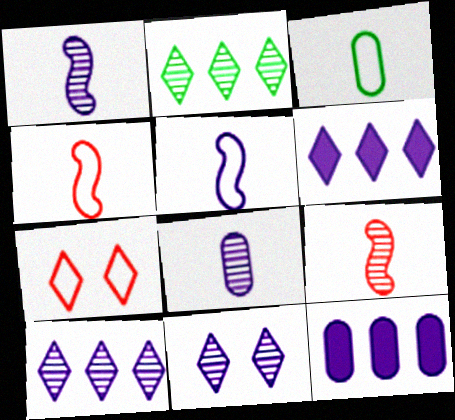[[5, 11, 12]]